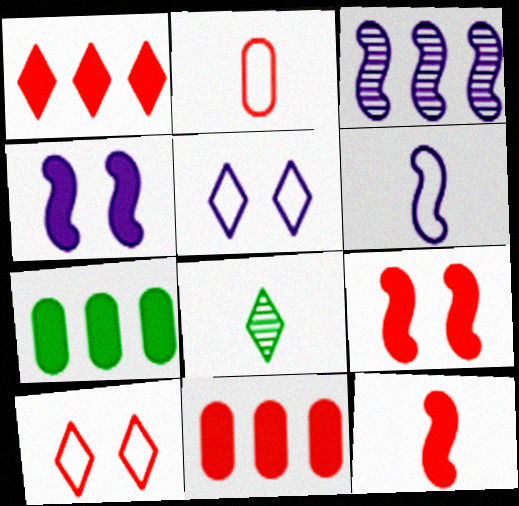[[1, 5, 8], 
[3, 4, 6]]